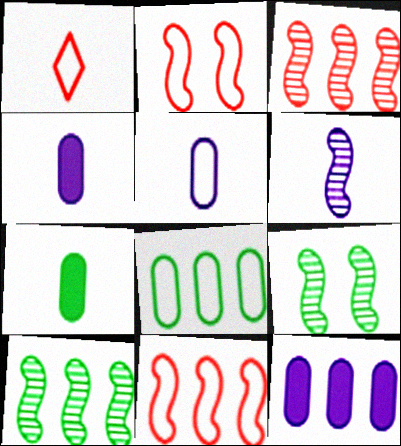[[1, 6, 7], 
[1, 9, 12], 
[3, 6, 9]]